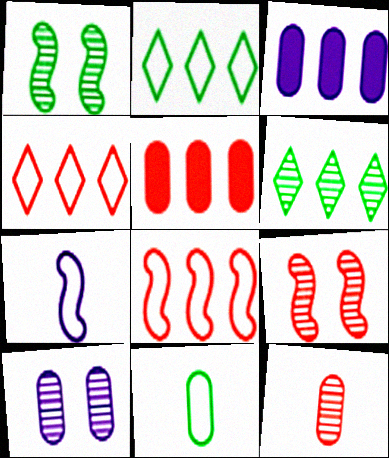[[3, 6, 8], 
[5, 10, 11]]